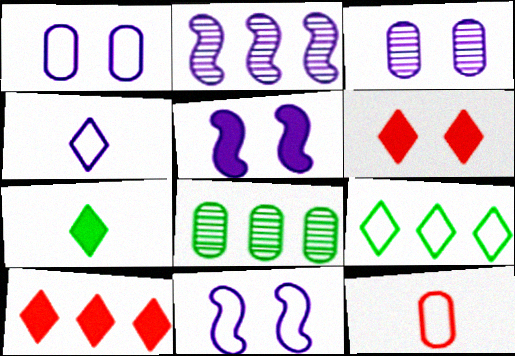[[9, 11, 12]]